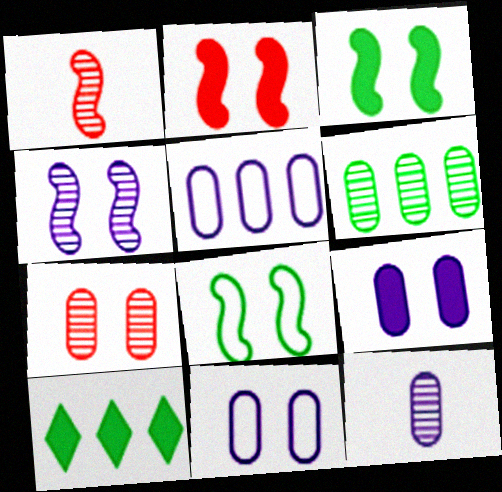[[1, 10, 11], 
[2, 4, 8], 
[5, 9, 12], 
[6, 7, 12]]